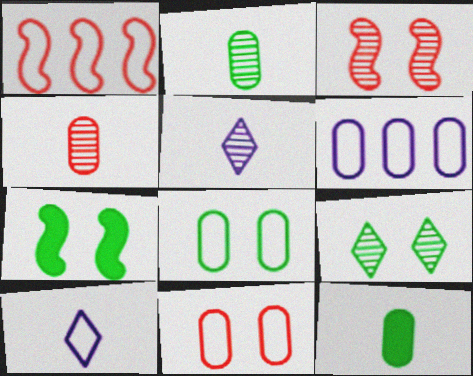[[1, 8, 10], 
[7, 8, 9]]